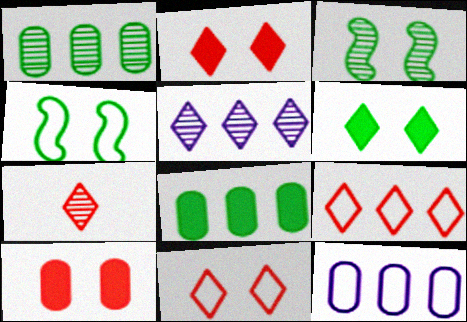[[2, 7, 9]]